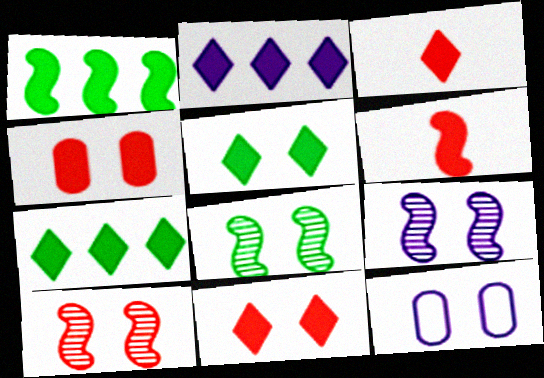[[2, 3, 5], 
[5, 10, 12], 
[8, 9, 10], 
[8, 11, 12]]